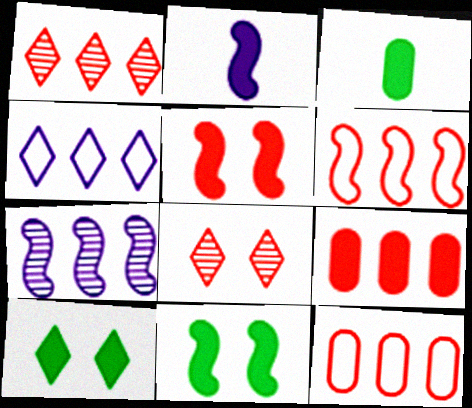[[1, 6, 9], 
[2, 9, 10]]